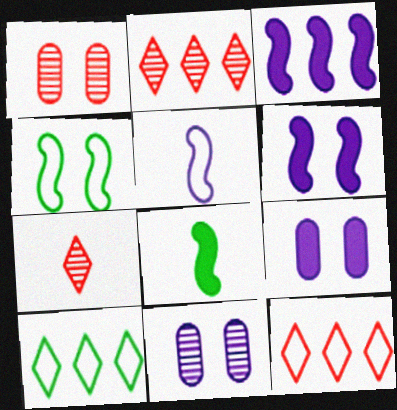[[8, 11, 12]]